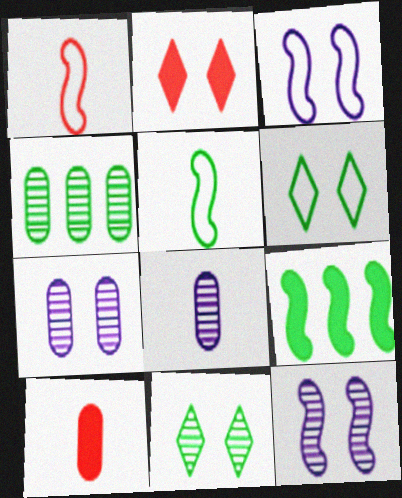[[1, 9, 12]]